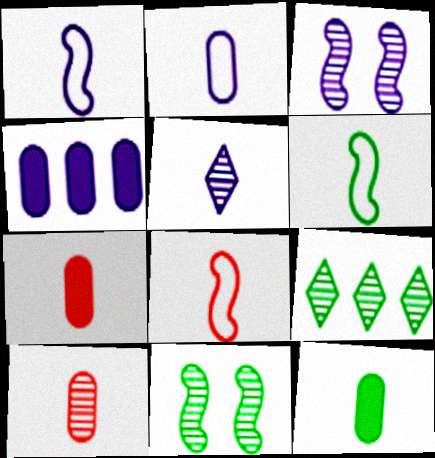[[1, 6, 8], 
[2, 10, 12], 
[3, 9, 10], 
[5, 6, 7], 
[5, 8, 12]]